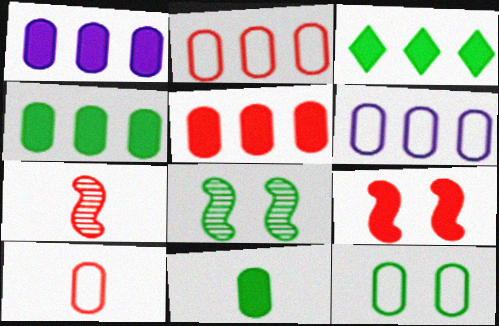[[1, 4, 5], 
[6, 10, 12]]